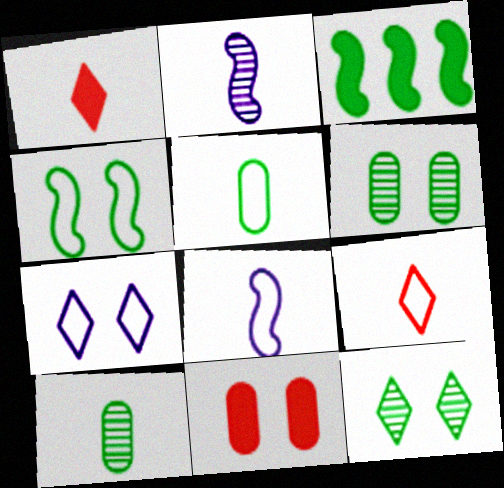[[1, 2, 5], 
[1, 8, 10], 
[3, 5, 12], 
[5, 8, 9]]